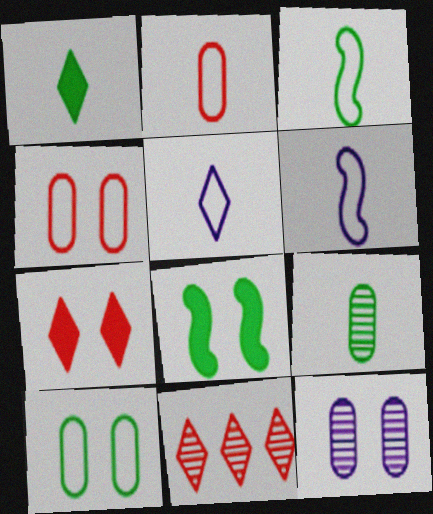[[1, 3, 9], 
[2, 3, 5]]